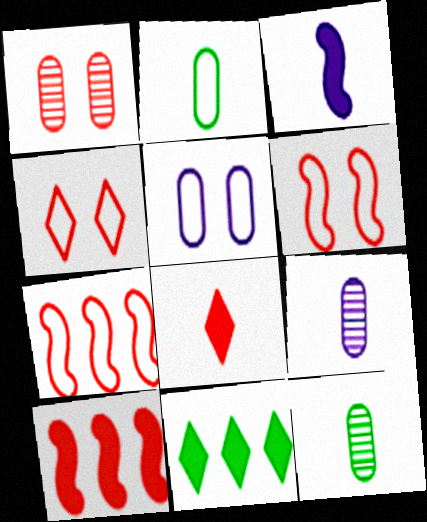[[1, 7, 8], 
[6, 9, 11]]